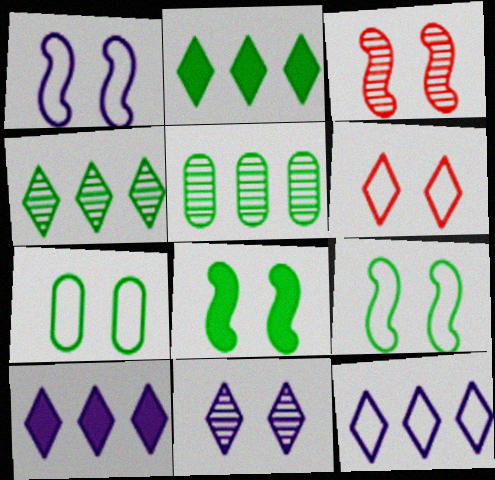[[1, 3, 8], 
[1, 6, 7]]